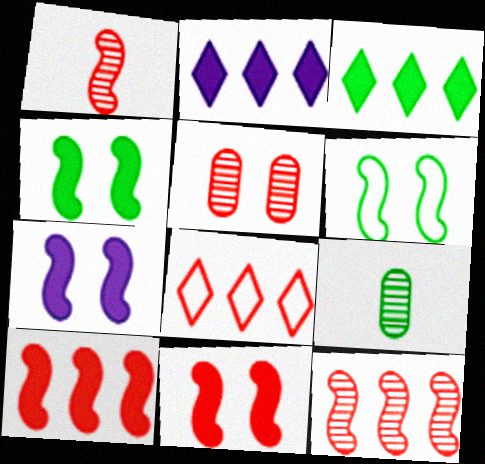[[3, 6, 9], 
[4, 7, 11], 
[7, 8, 9]]